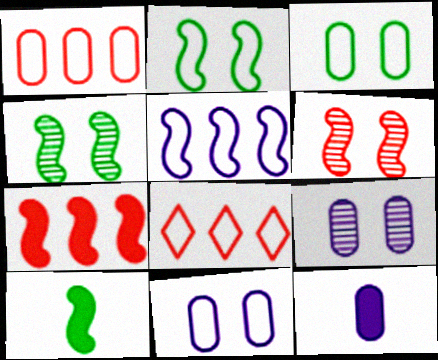[[4, 8, 12], 
[5, 6, 10], 
[8, 9, 10]]